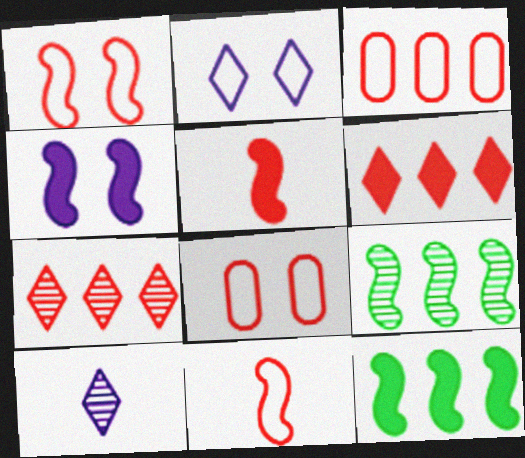[[4, 5, 12], 
[4, 9, 11], 
[5, 7, 8], 
[8, 10, 12]]